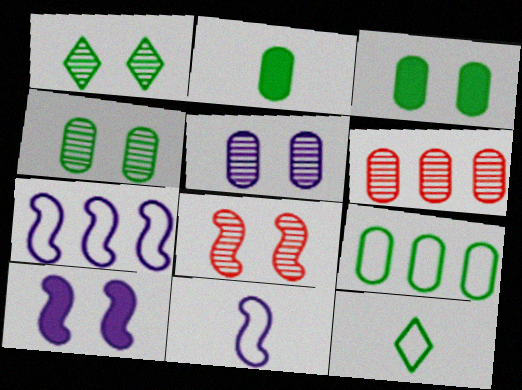[[1, 5, 8], 
[2, 4, 9], 
[6, 10, 12]]